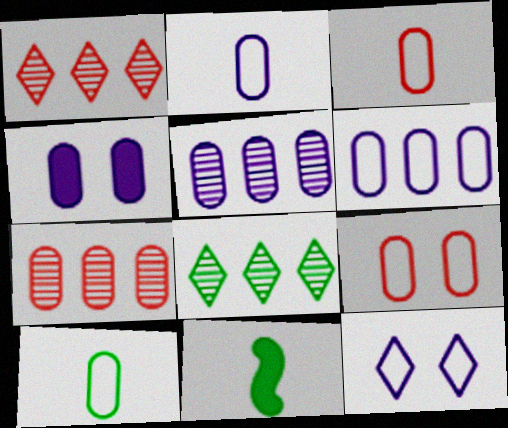[[2, 3, 10], 
[2, 4, 5], 
[4, 7, 10], 
[6, 9, 10], 
[7, 11, 12]]